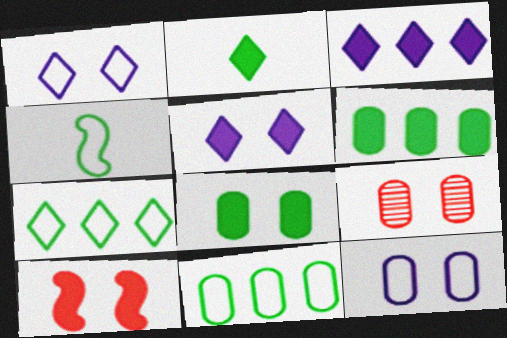[[3, 4, 9], 
[5, 8, 10], 
[8, 9, 12]]